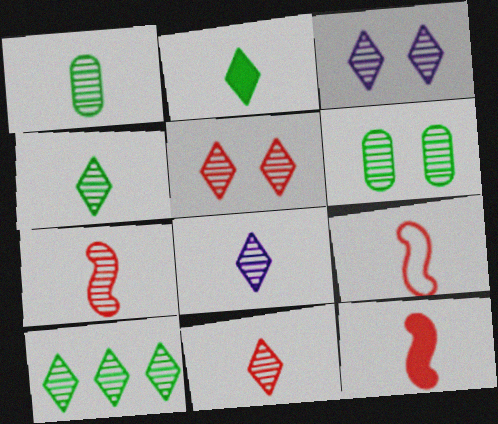[[1, 7, 8], 
[3, 10, 11], 
[4, 8, 11], 
[5, 8, 10], 
[7, 9, 12]]